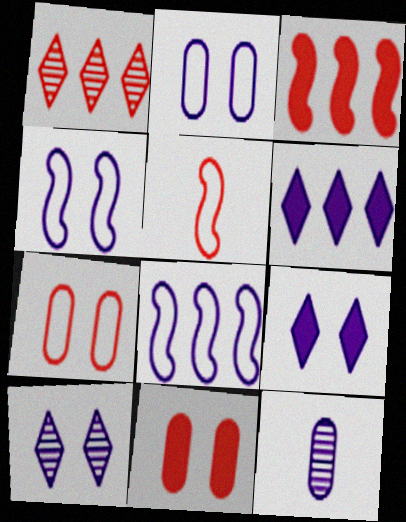[[1, 5, 11], 
[4, 6, 12], 
[8, 9, 12]]